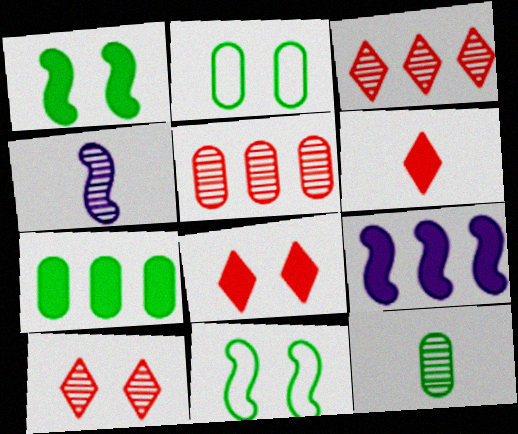[[2, 7, 12]]